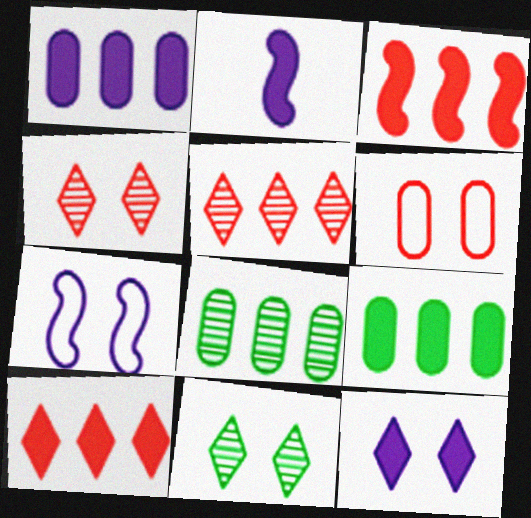[[1, 2, 12]]